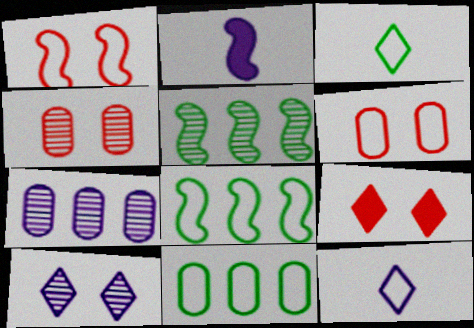[[1, 2, 5], 
[1, 4, 9], 
[1, 11, 12], 
[6, 8, 12]]